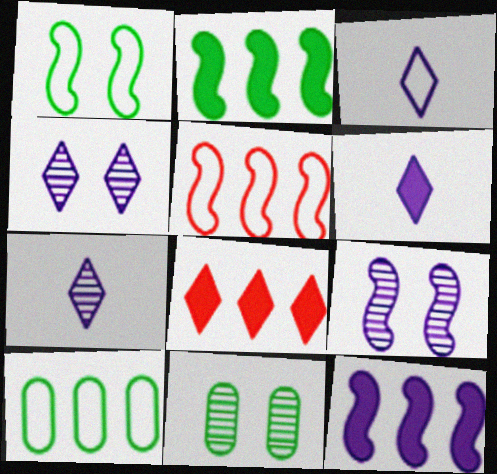[[3, 6, 7], 
[5, 6, 11]]